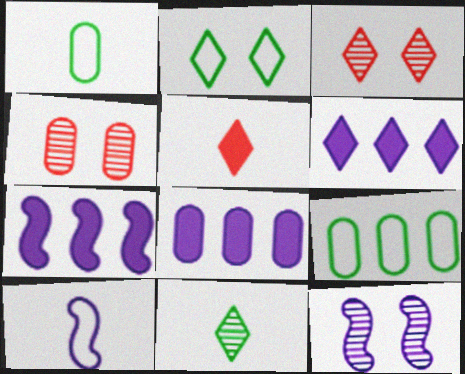[[1, 3, 7], 
[1, 4, 8], 
[5, 9, 12], 
[6, 7, 8], 
[7, 10, 12]]